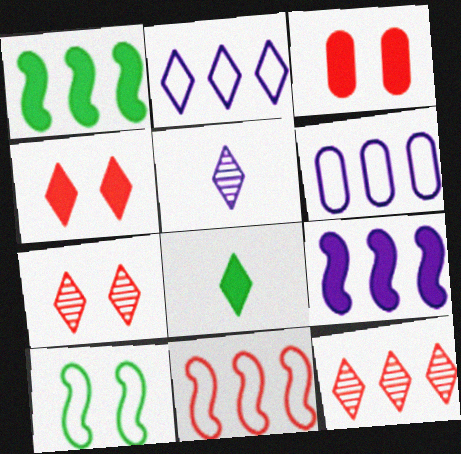[[1, 6, 12], 
[2, 7, 8], 
[3, 8, 9]]